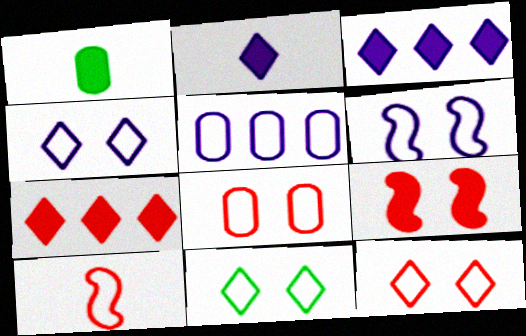[[1, 3, 9], 
[4, 11, 12], 
[5, 10, 11], 
[6, 8, 11]]